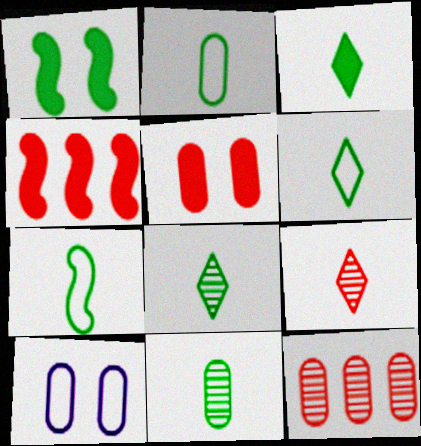[[2, 6, 7], 
[3, 6, 8], 
[3, 7, 11], 
[4, 8, 10]]